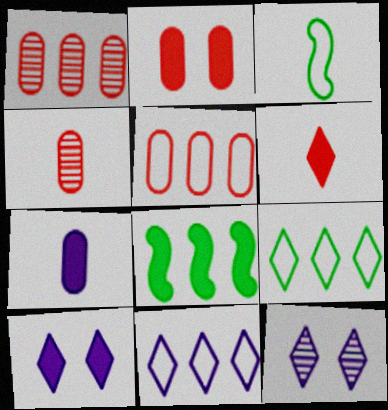[[1, 3, 10], 
[1, 8, 11], 
[2, 4, 5], 
[6, 9, 12]]